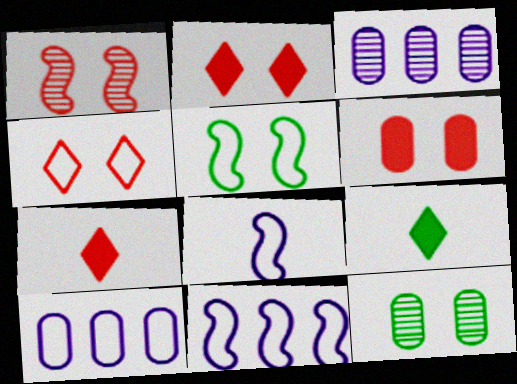[[1, 4, 6], 
[1, 9, 10], 
[3, 5, 7], 
[7, 11, 12]]